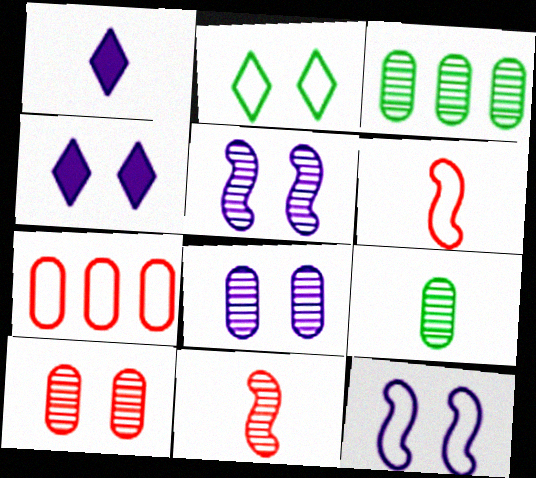[[1, 6, 9], 
[3, 4, 6], 
[4, 8, 12]]